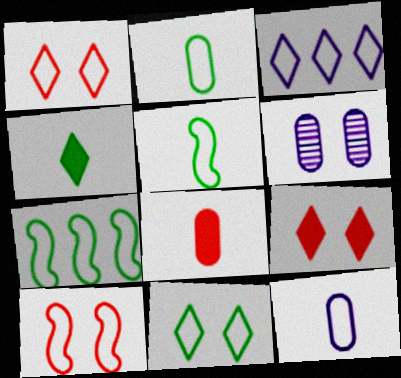[[1, 7, 12], 
[2, 3, 10], 
[2, 7, 11]]